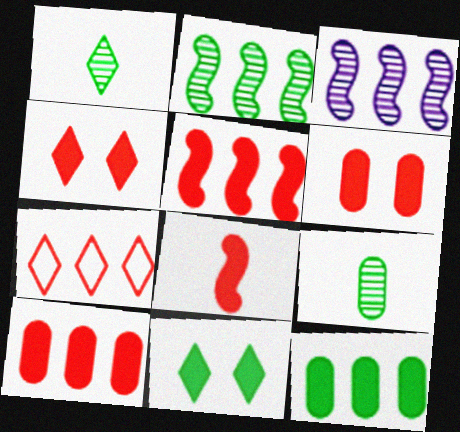[[3, 7, 12], 
[4, 8, 10]]